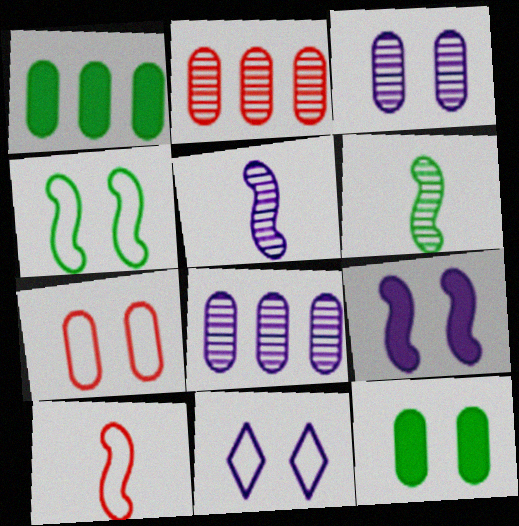[[3, 7, 12], 
[3, 9, 11], 
[4, 7, 11]]